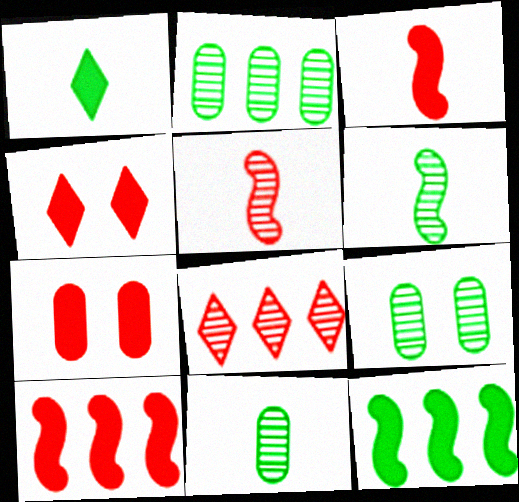[[2, 9, 11]]